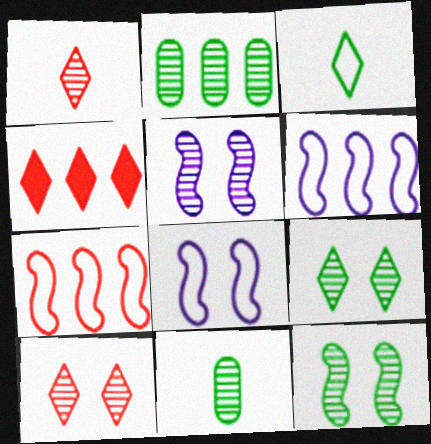[[1, 2, 5], 
[2, 4, 6], 
[4, 8, 11]]